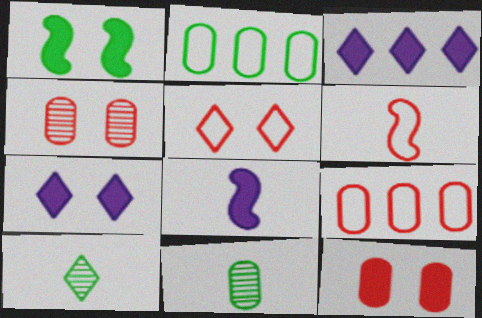[[1, 2, 10], 
[1, 7, 12], 
[3, 5, 10], 
[5, 6, 9]]